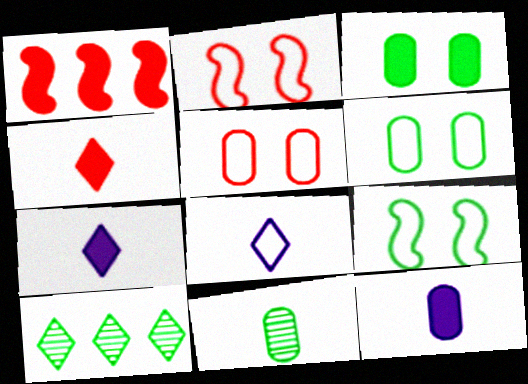[[1, 3, 7], 
[2, 10, 12]]